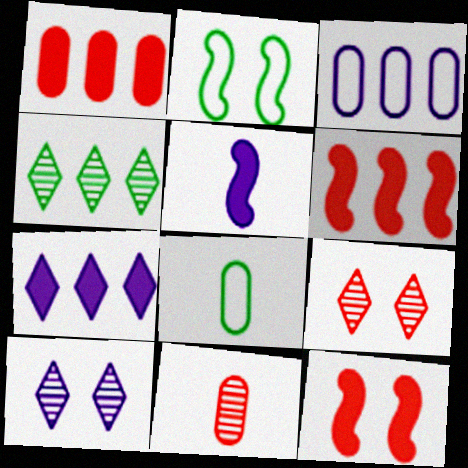[[2, 7, 11], 
[3, 4, 6], 
[3, 5, 10], 
[6, 8, 10]]